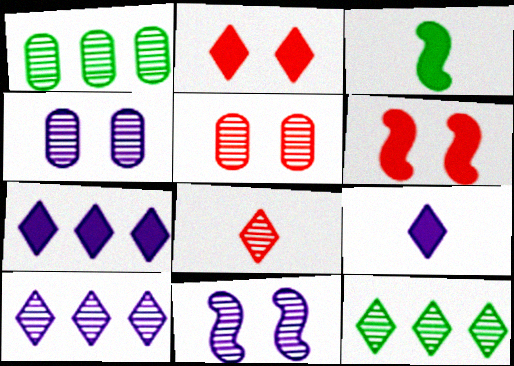[[1, 8, 11]]